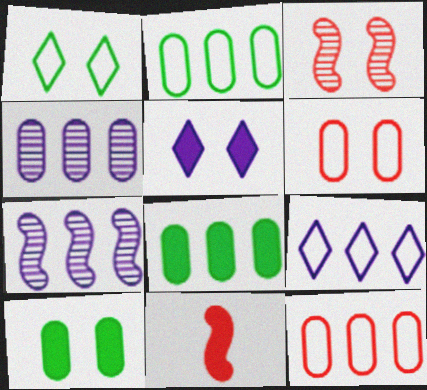[[1, 4, 11], 
[4, 8, 12], 
[5, 8, 11]]